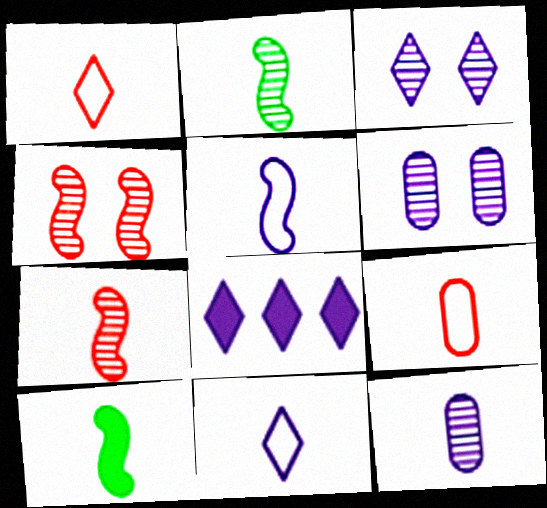[[1, 10, 12], 
[3, 8, 11], 
[5, 6, 8], 
[5, 7, 10]]